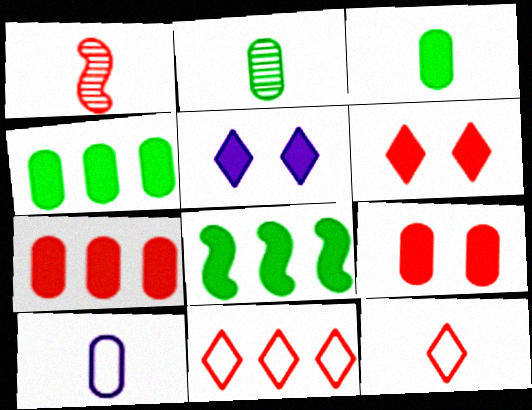[[1, 9, 11]]